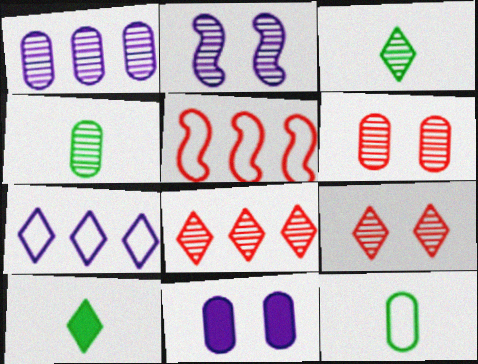[[1, 4, 6], 
[2, 4, 8], 
[3, 5, 11], 
[7, 9, 10]]